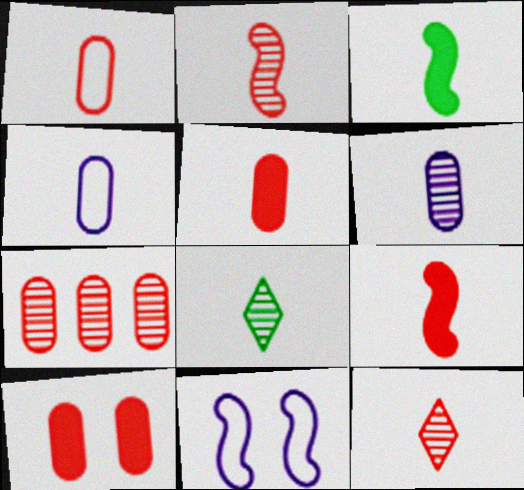[[1, 7, 10], 
[1, 9, 12], 
[2, 6, 8], 
[3, 4, 12], 
[4, 8, 9]]